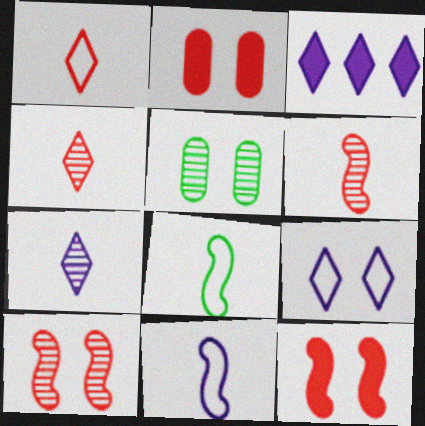[[3, 7, 9], 
[5, 9, 12]]